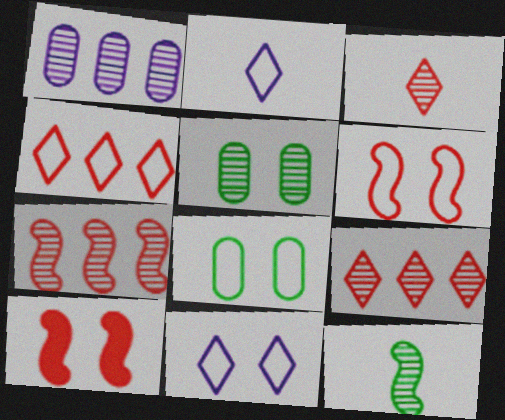[[5, 10, 11], 
[6, 8, 11]]